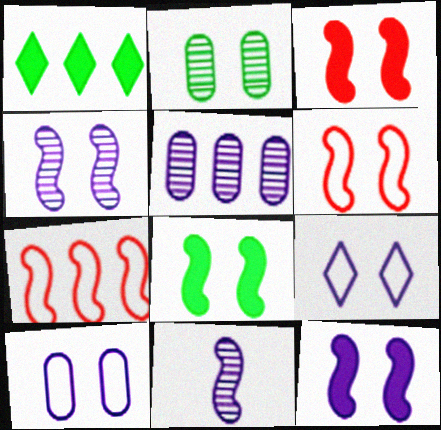[[1, 5, 7], 
[2, 3, 9], 
[3, 8, 12], 
[4, 6, 8], 
[7, 8, 11]]